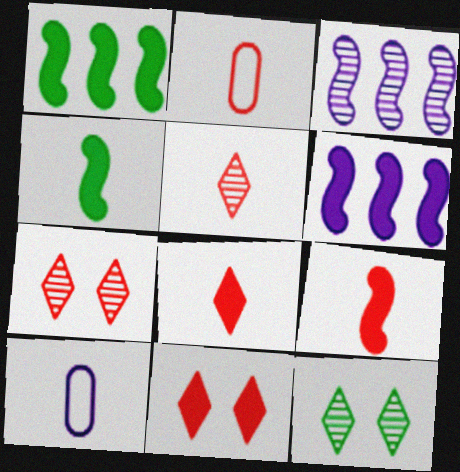[[1, 7, 10], 
[2, 5, 9], 
[2, 6, 12], 
[4, 5, 10]]